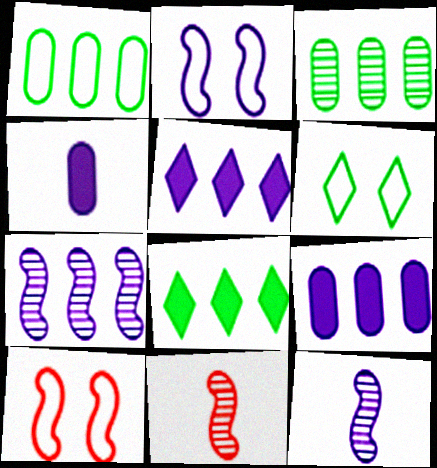[[6, 9, 11]]